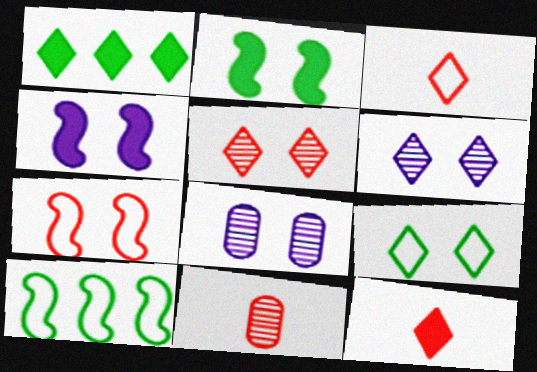[[1, 3, 6], 
[8, 10, 12]]